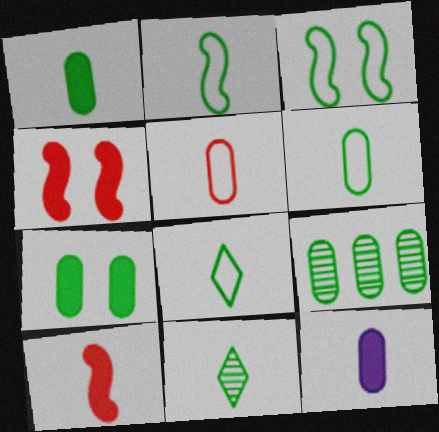[[1, 2, 11], 
[2, 6, 8], 
[6, 7, 9]]